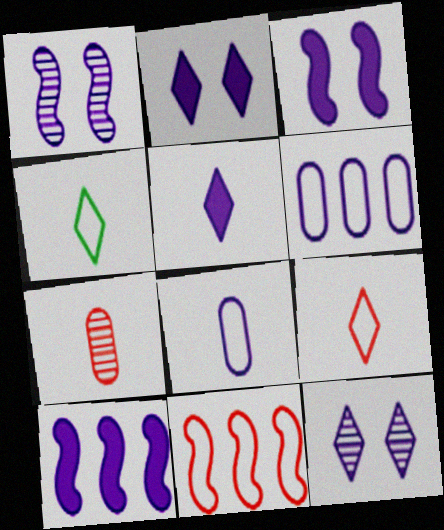[[1, 5, 6], 
[8, 10, 12]]